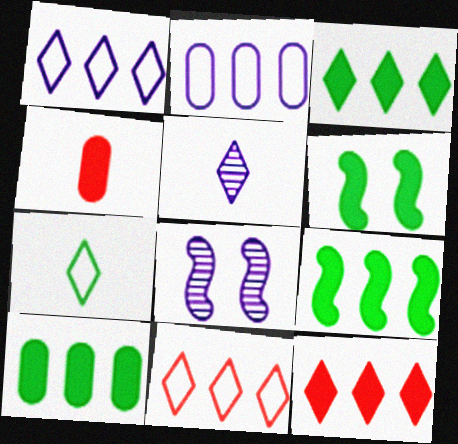[[3, 9, 10]]